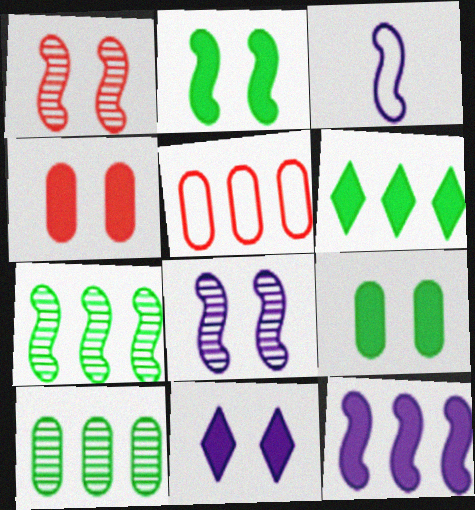[[2, 4, 11], 
[3, 8, 12]]